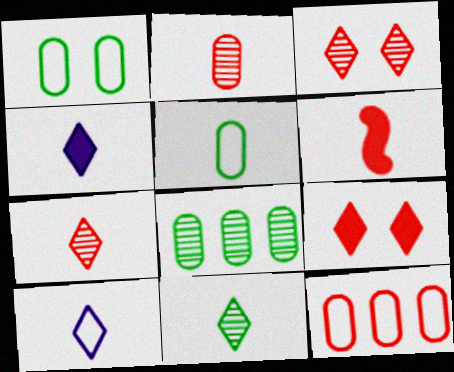[[3, 6, 12]]